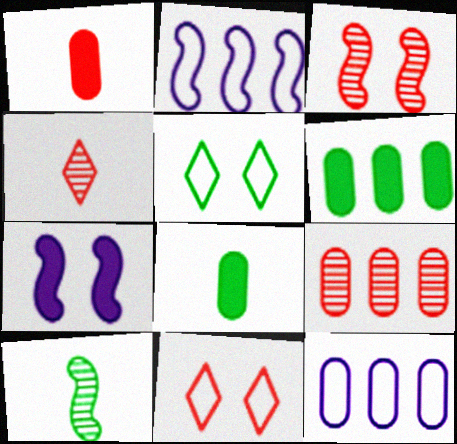[[3, 4, 9], 
[5, 6, 10], 
[6, 9, 12]]